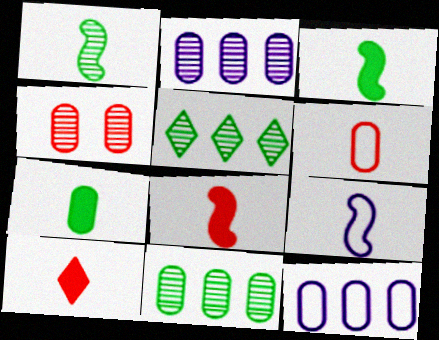[[1, 8, 9], 
[4, 7, 12]]